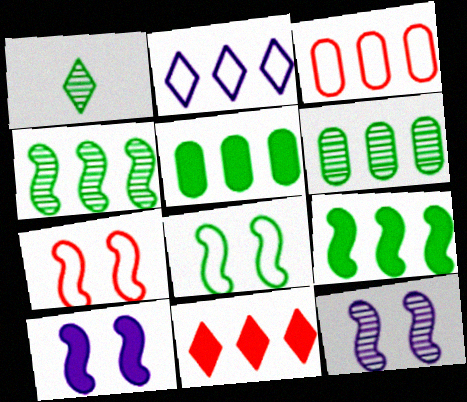[[1, 3, 10], 
[1, 5, 8]]